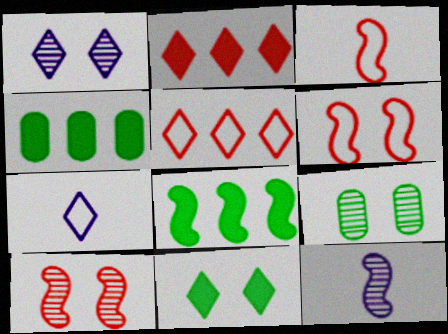[[1, 3, 4], 
[1, 9, 10], 
[4, 7, 10], 
[6, 8, 12]]